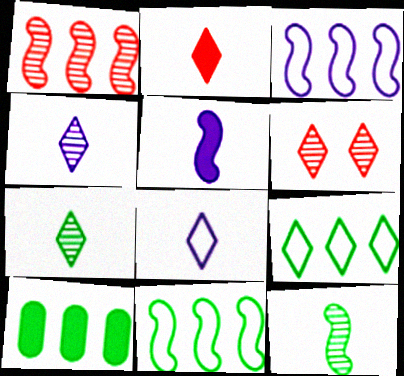[[2, 7, 8]]